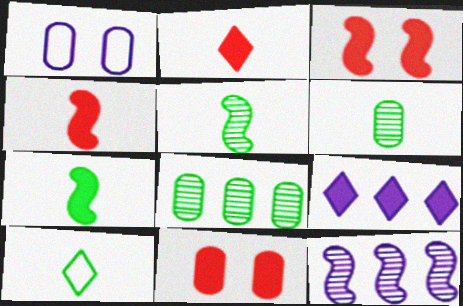[[6, 7, 10], 
[7, 9, 11], 
[10, 11, 12]]